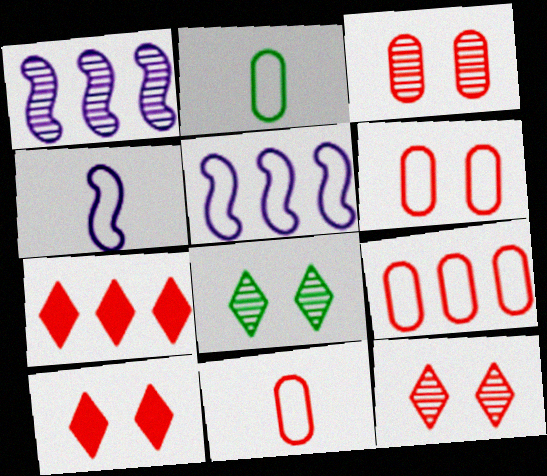[[1, 2, 10], 
[6, 9, 11]]